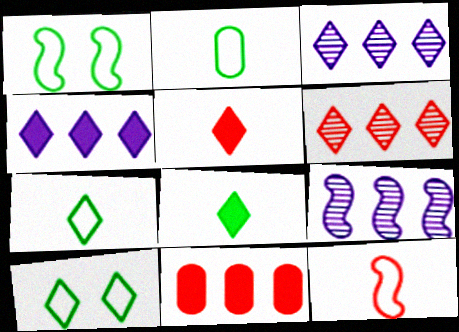[[3, 5, 10]]